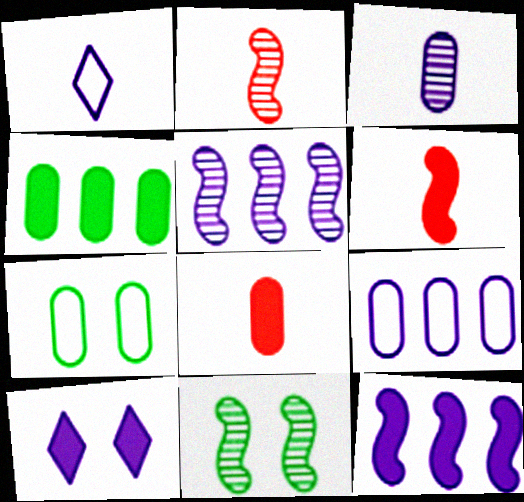[[2, 5, 11], 
[4, 6, 10]]